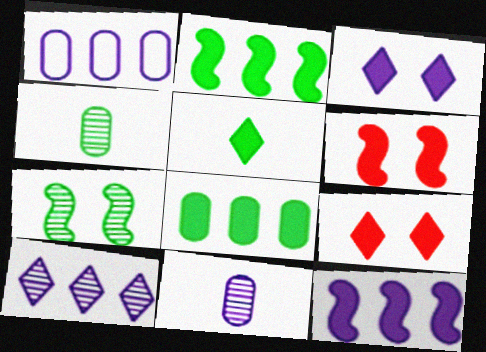[[1, 10, 12]]